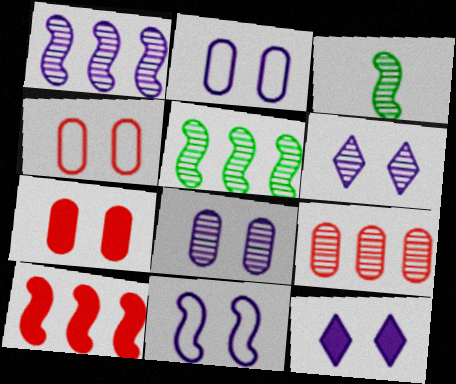[[3, 6, 9], 
[3, 10, 11], 
[8, 11, 12]]